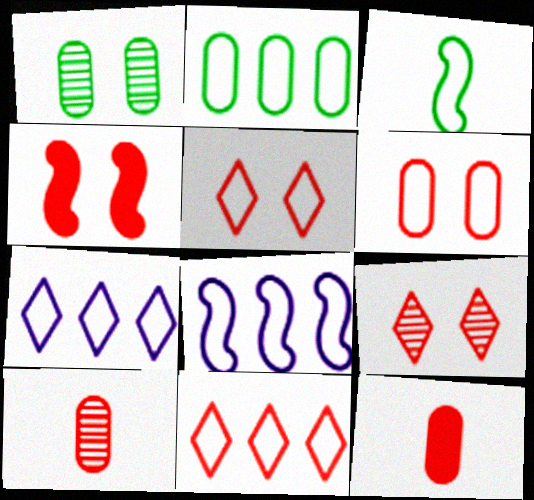[[2, 8, 11], 
[3, 6, 7], 
[4, 6, 9], 
[4, 10, 11]]